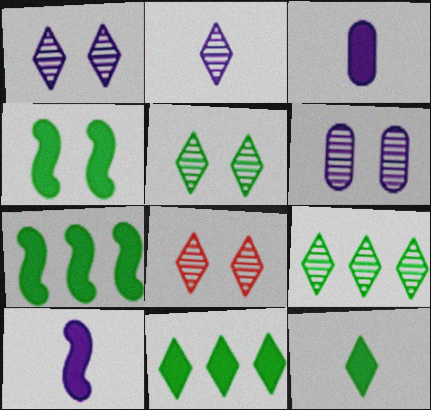[[1, 5, 8], 
[2, 8, 9]]